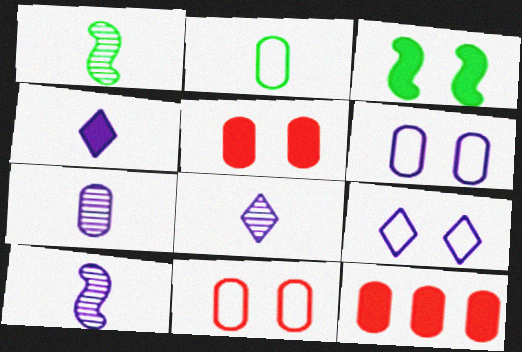[[1, 9, 12], 
[3, 4, 12], 
[7, 8, 10]]